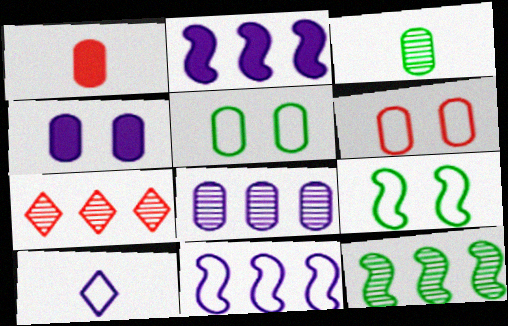[[1, 5, 8], 
[7, 8, 12]]